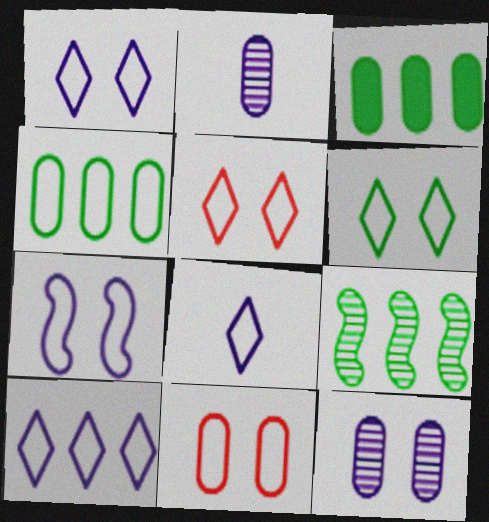[[1, 5, 6], 
[1, 8, 10], 
[2, 3, 11], 
[6, 7, 11]]